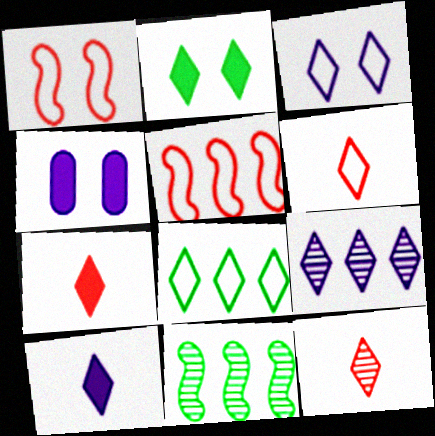[[2, 6, 9], 
[3, 6, 8], 
[3, 9, 10], 
[4, 6, 11], 
[6, 7, 12]]